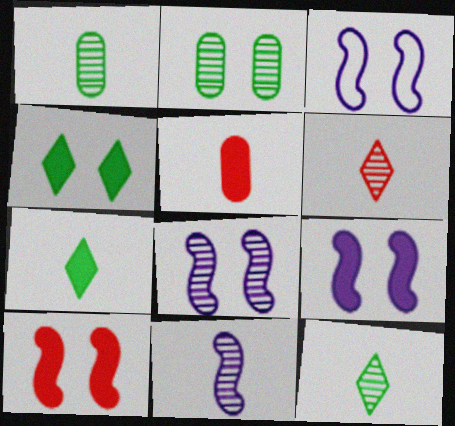[[1, 6, 11], 
[3, 8, 9]]